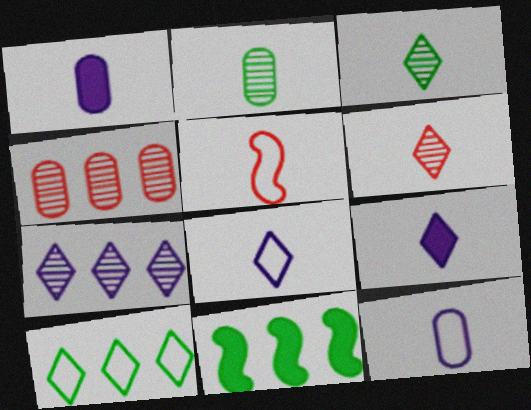[[1, 3, 5], 
[2, 5, 9]]